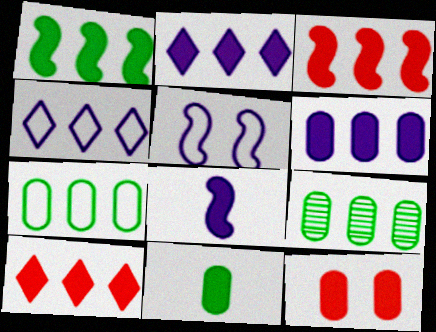[[1, 6, 10], 
[3, 4, 9], 
[6, 11, 12]]